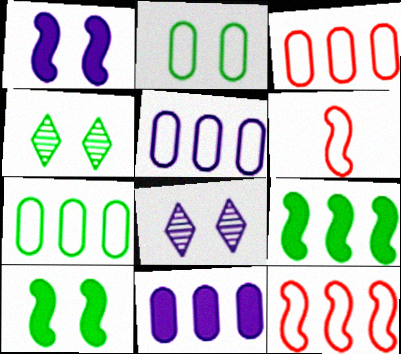[[2, 4, 10], 
[3, 5, 7], 
[4, 6, 11]]